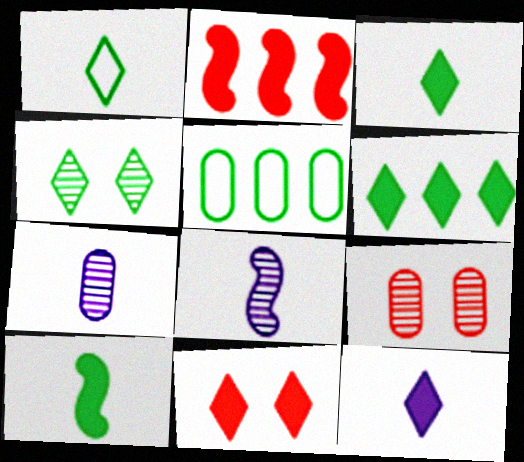[[1, 4, 6], 
[4, 5, 10], 
[5, 8, 11], 
[6, 11, 12]]